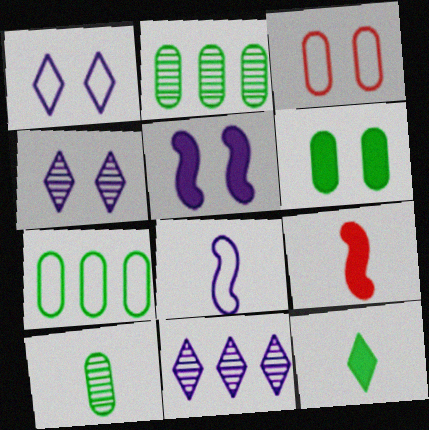[[1, 2, 9], 
[4, 7, 9], 
[6, 7, 10]]